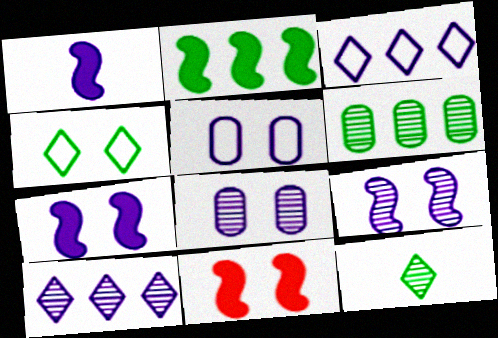[[1, 2, 11], 
[1, 3, 8], 
[1, 5, 10], 
[4, 8, 11]]